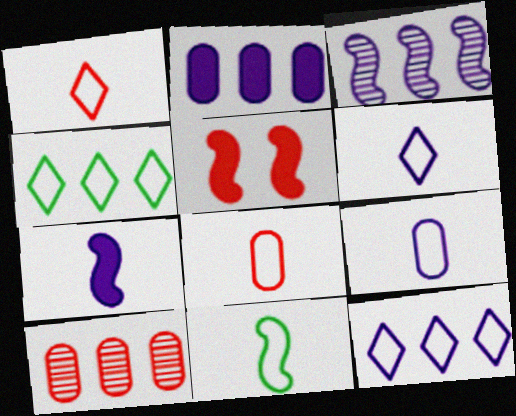[[1, 5, 10], 
[1, 9, 11], 
[2, 3, 12], 
[3, 5, 11], 
[6, 8, 11]]